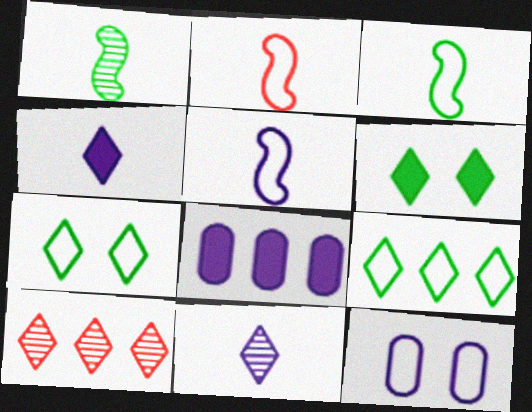[[2, 3, 5], 
[2, 9, 12], 
[4, 7, 10]]